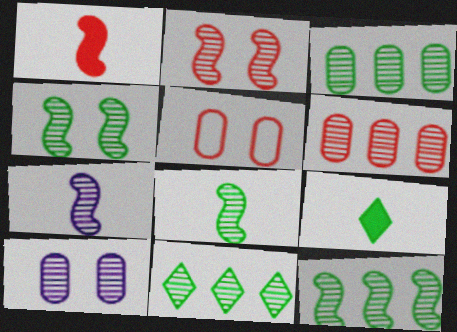[[2, 7, 12], 
[3, 11, 12], 
[4, 8, 12]]